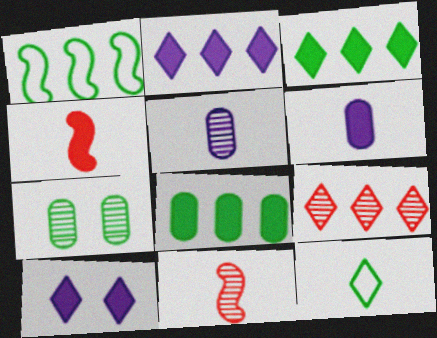[[4, 5, 12], 
[4, 8, 10], 
[6, 11, 12], 
[9, 10, 12]]